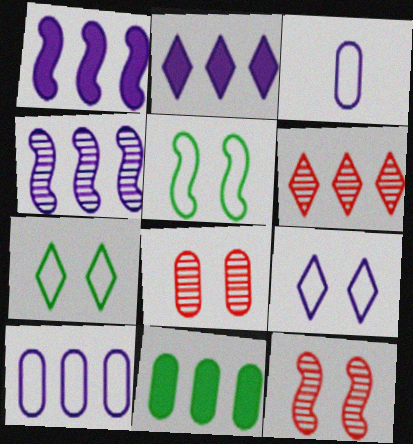[[2, 4, 10], 
[3, 8, 11]]